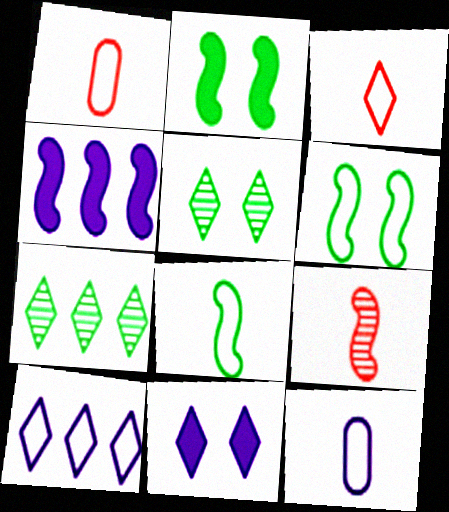[[1, 4, 5], 
[1, 6, 10], 
[3, 7, 11], 
[3, 8, 12], 
[4, 6, 9]]